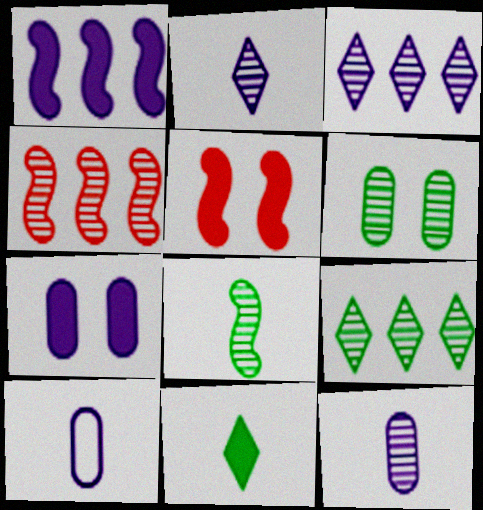[[2, 4, 6], 
[5, 9, 10], 
[6, 8, 9]]